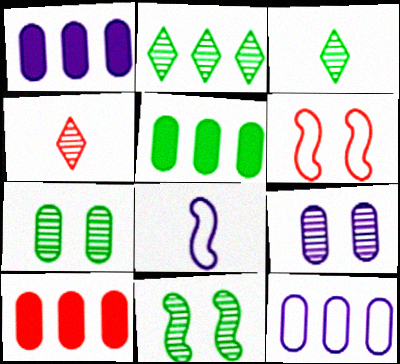[[1, 3, 6], 
[1, 5, 10], 
[4, 6, 10]]